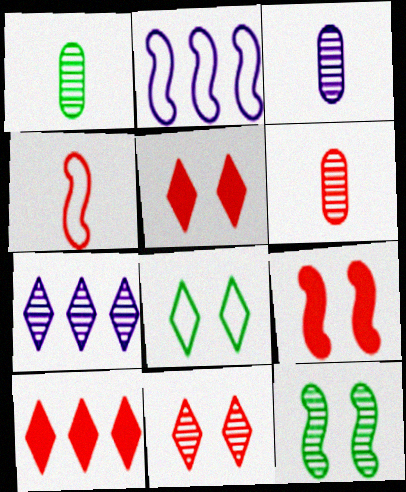[[1, 2, 5], 
[1, 3, 6], 
[6, 7, 12]]